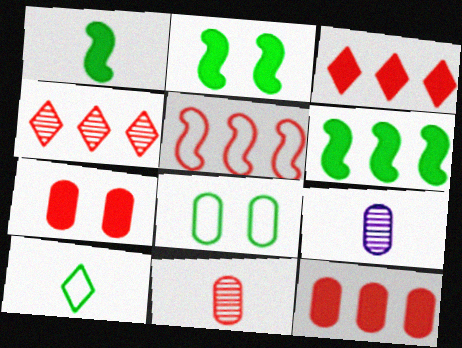[[1, 2, 6], 
[4, 5, 12], 
[8, 9, 12]]